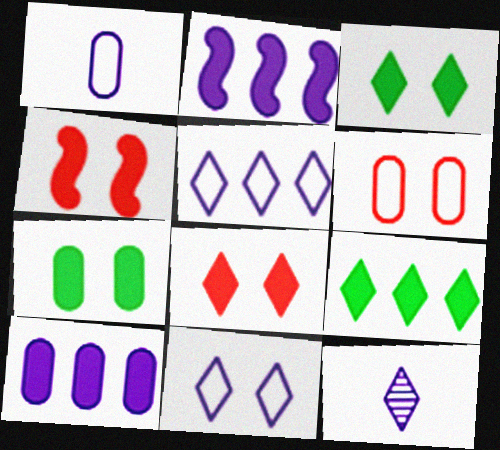[]